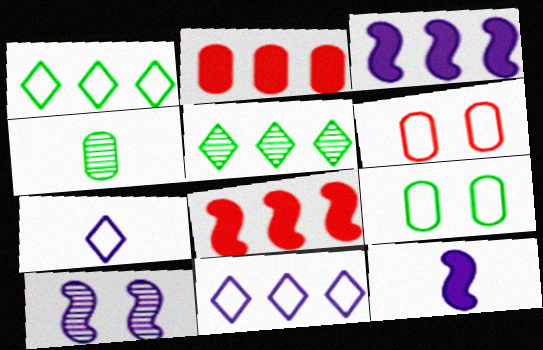[[5, 6, 12]]